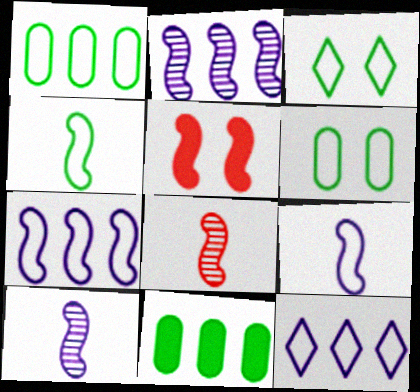[[1, 3, 4], 
[2, 4, 5]]